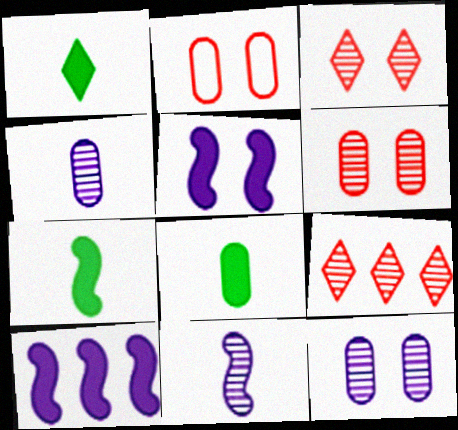[[1, 7, 8]]